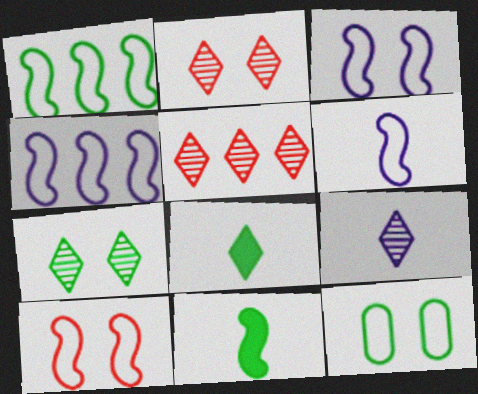[[1, 6, 10], 
[3, 4, 6], 
[5, 7, 9]]